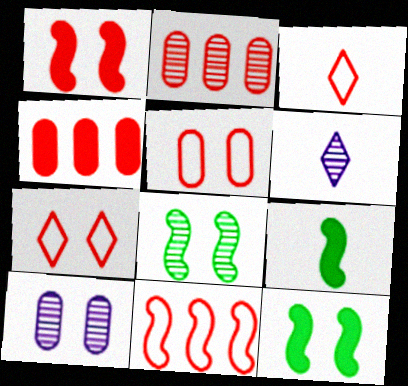[[1, 2, 3], 
[2, 6, 8], 
[3, 5, 11], 
[7, 10, 12]]